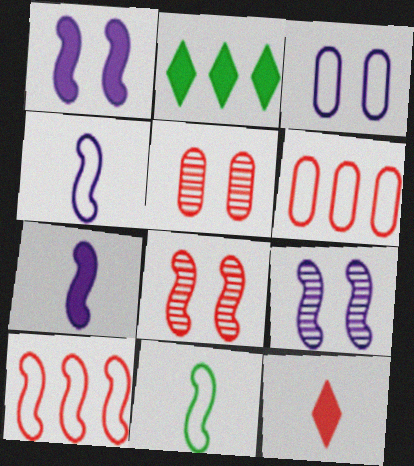[[2, 4, 5], 
[5, 10, 12], 
[6, 8, 12]]